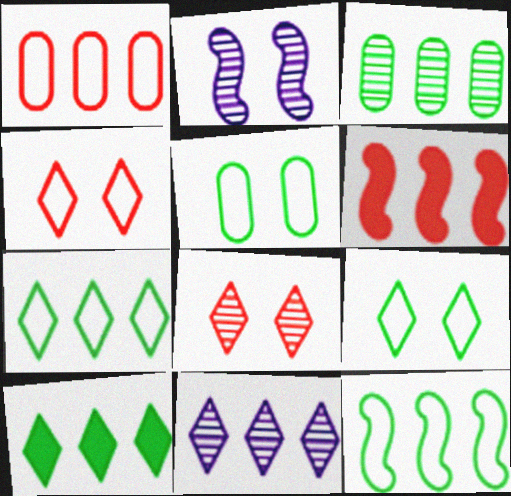[[3, 10, 12]]